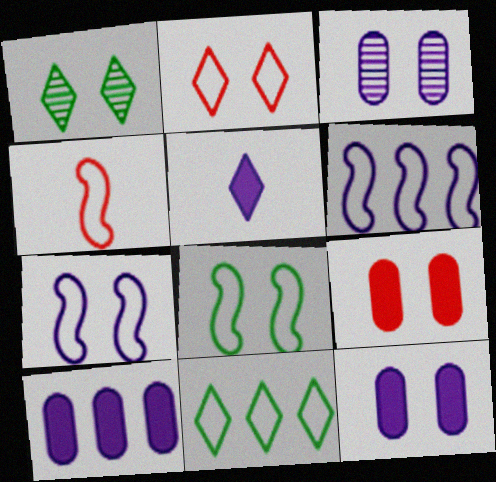[[1, 4, 10], 
[1, 7, 9], 
[3, 5, 6], 
[4, 6, 8]]